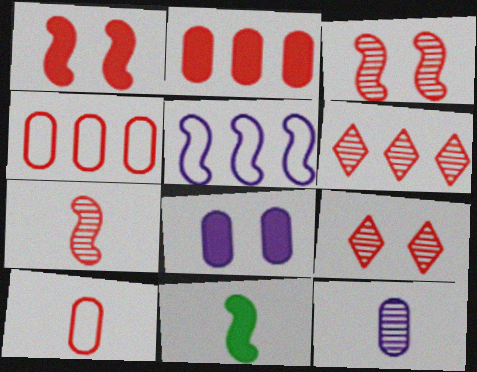[[1, 6, 10], 
[3, 5, 11]]